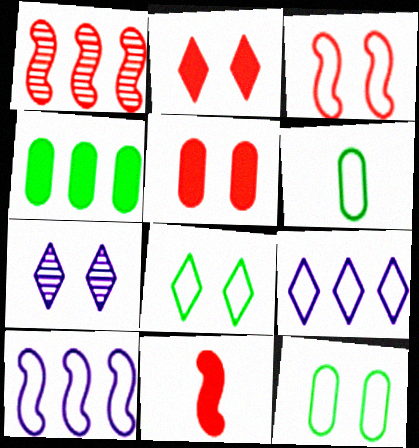[[1, 3, 11], 
[1, 4, 9], 
[2, 7, 8], 
[3, 6, 9]]